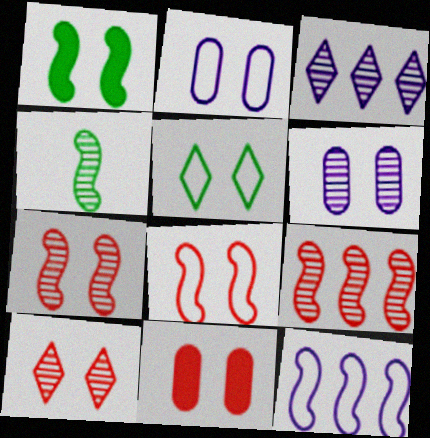[[1, 2, 10], 
[2, 5, 8], 
[8, 10, 11]]